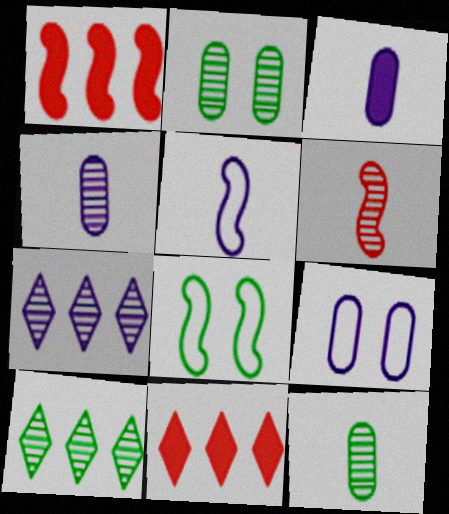[[2, 5, 11], 
[2, 6, 7], 
[4, 8, 11]]